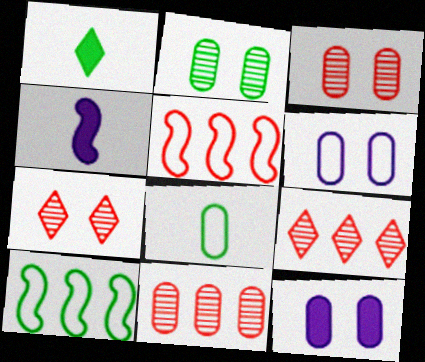[[1, 2, 10], 
[8, 11, 12]]